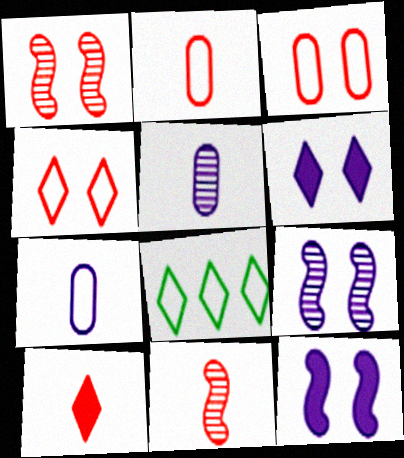[[2, 10, 11]]